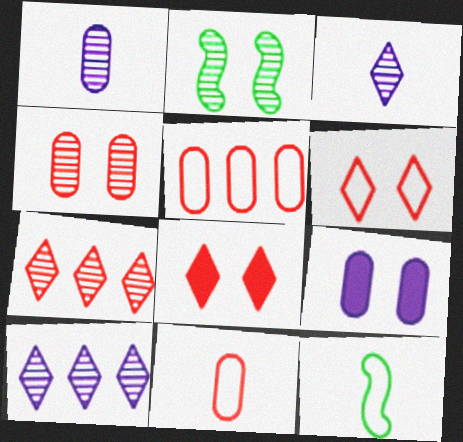[[1, 2, 7], 
[2, 6, 9], 
[7, 9, 12]]